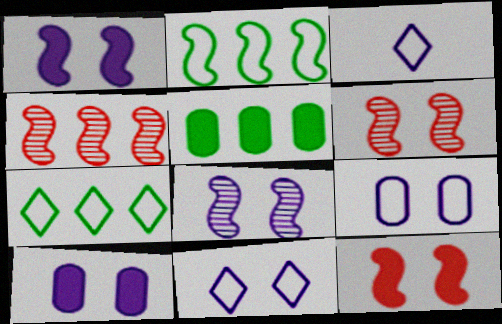[[3, 5, 6], 
[8, 10, 11]]